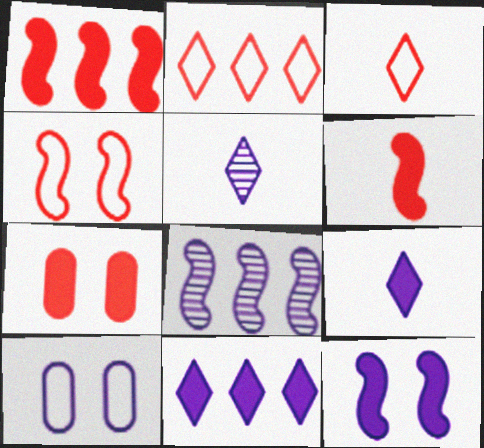[[8, 9, 10]]